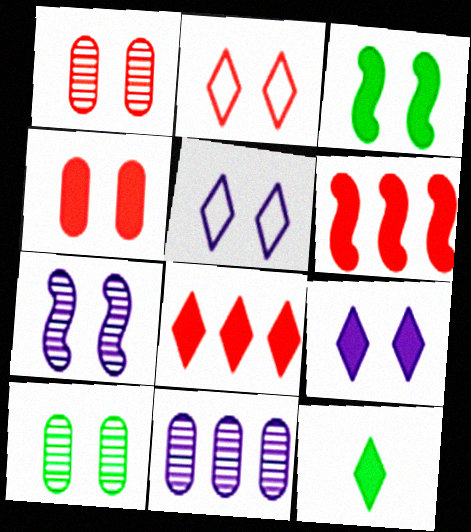[[1, 3, 5], 
[3, 4, 9], 
[8, 9, 12]]